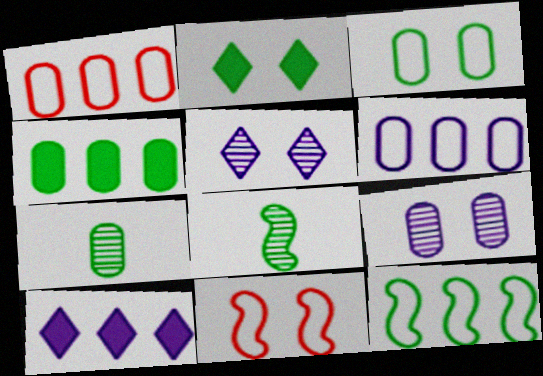[[2, 7, 12], 
[2, 9, 11], 
[3, 4, 7], 
[7, 10, 11]]